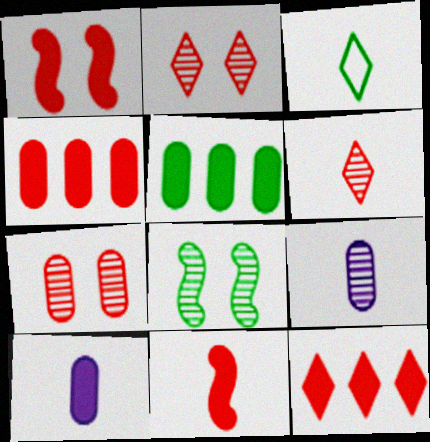[[3, 5, 8], 
[3, 9, 11]]